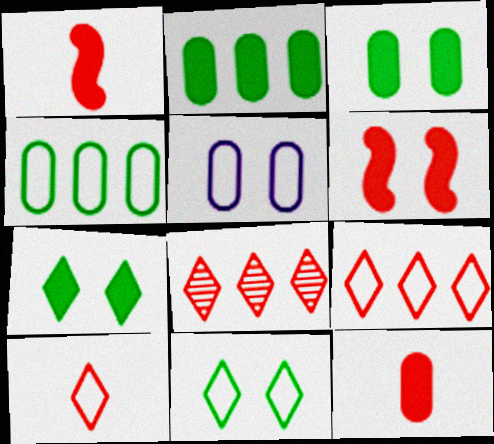[]